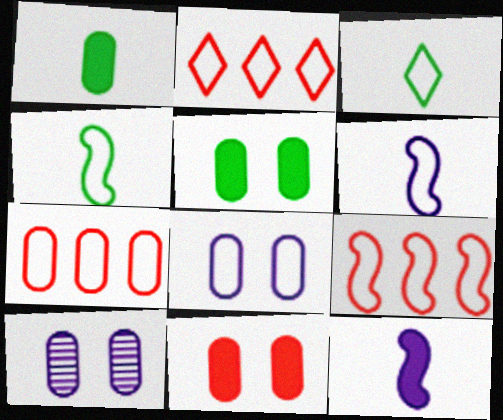[[1, 7, 10], 
[2, 4, 8], 
[2, 7, 9], 
[3, 8, 9]]